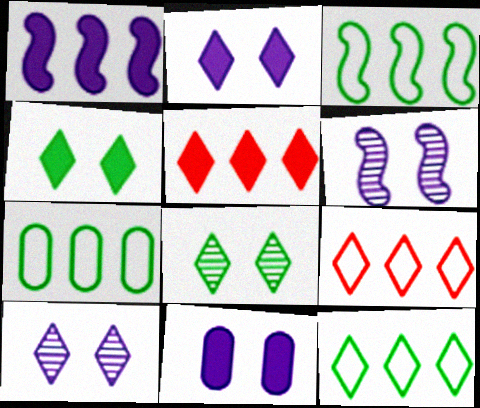[[3, 7, 12]]